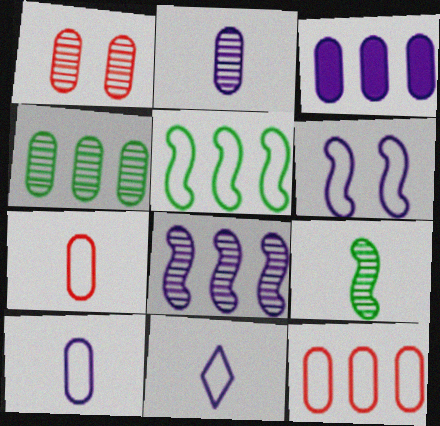[[1, 2, 4], 
[3, 4, 12]]